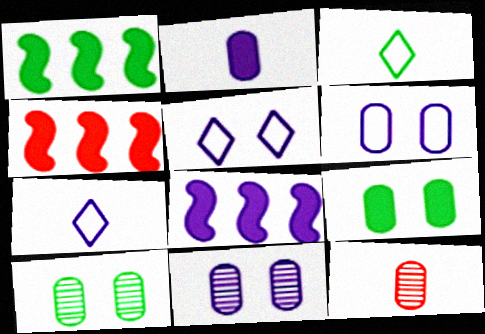[[1, 3, 10], 
[1, 4, 8], 
[1, 5, 12], 
[3, 4, 11], 
[4, 7, 10], 
[7, 8, 11]]